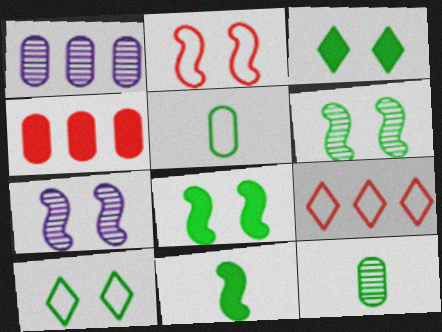[[2, 7, 8]]